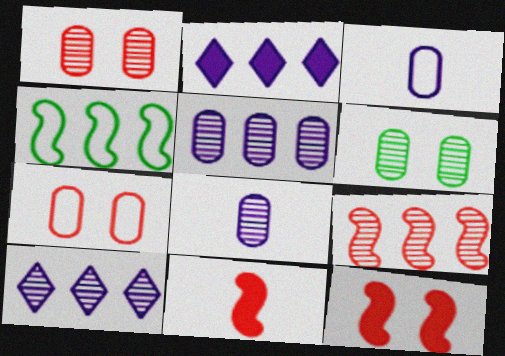[]